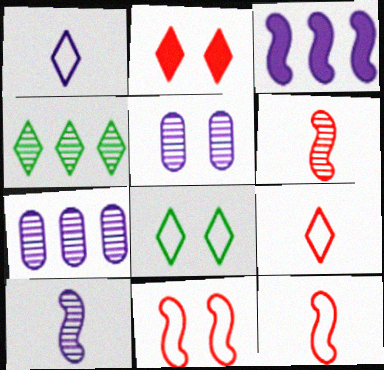[[1, 2, 4], 
[1, 3, 5], 
[4, 5, 6]]